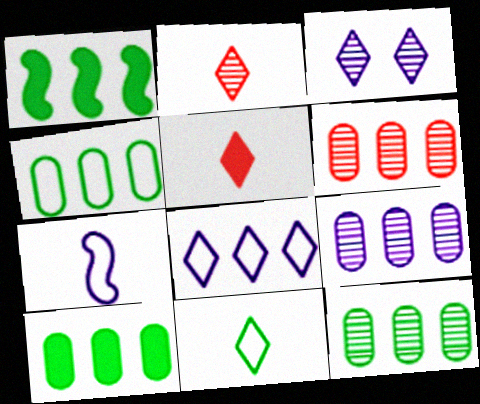[[1, 6, 8], 
[4, 10, 12], 
[6, 9, 12]]